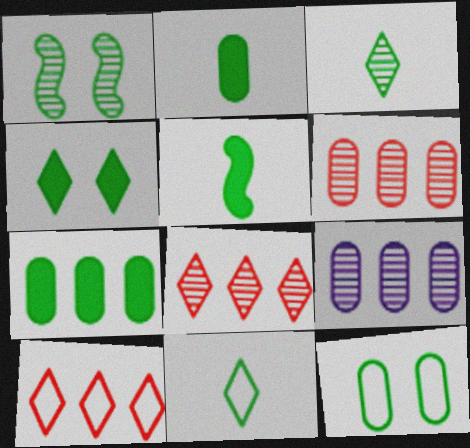[[1, 4, 12], 
[1, 7, 11], 
[4, 5, 7]]